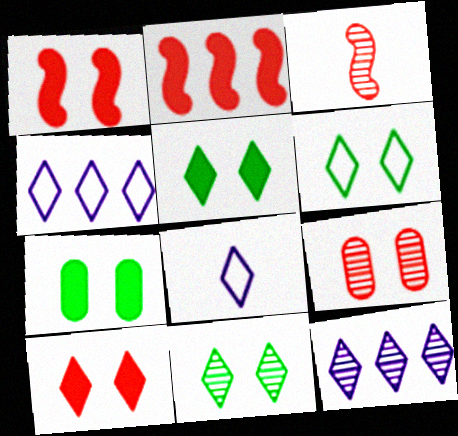[[3, 4, 7], 
[5, 6, 11]]